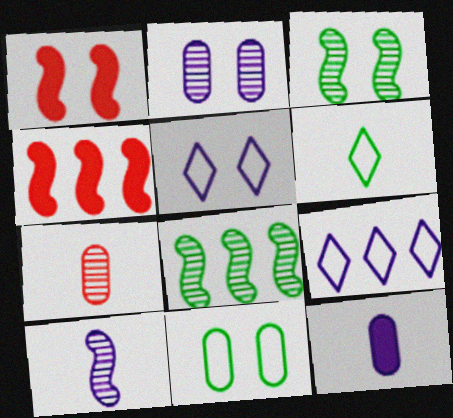[[2, 4, 6]]